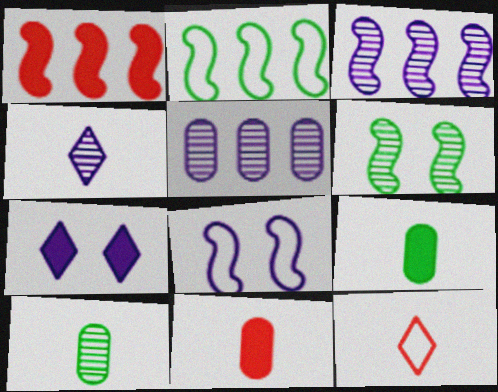[[1, 2, 3], 
[1, 7, 9]]